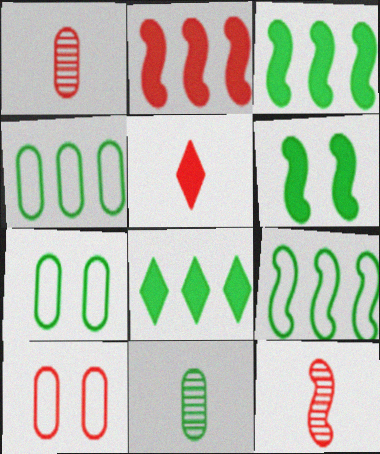[]